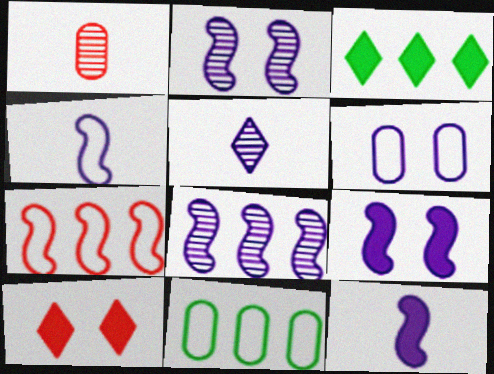[[1, 7, 10], 
[4, 8, 9]]